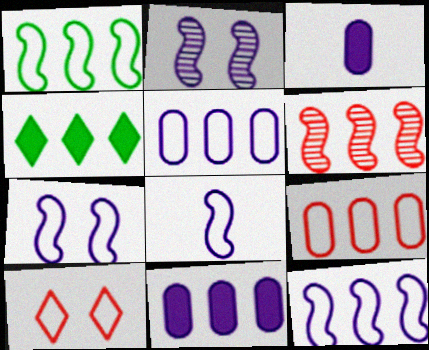[[4, 5, 6], 
[7, 8, 12]]